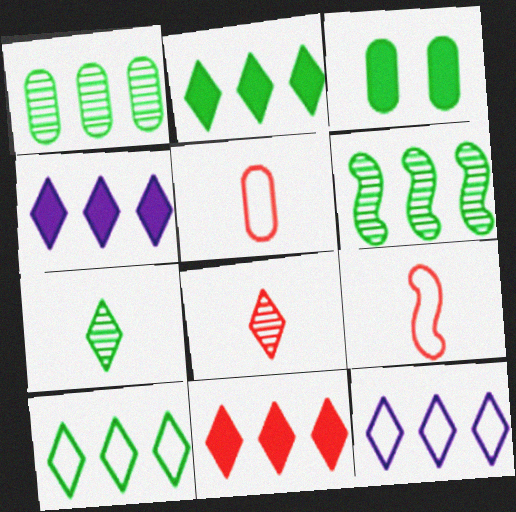[[2, 4, 11]]